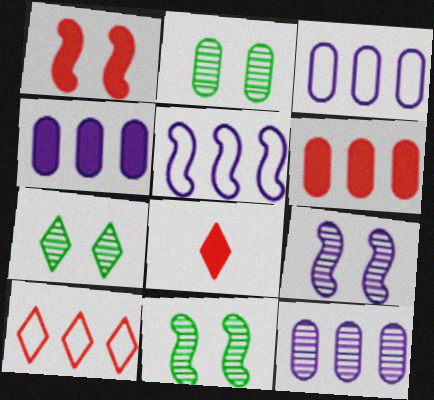[[1, 6, 8], 
[2, 5, 8], 
[2, 7, 11], 
[3, 4, 12], 
[3, 8, 11]]